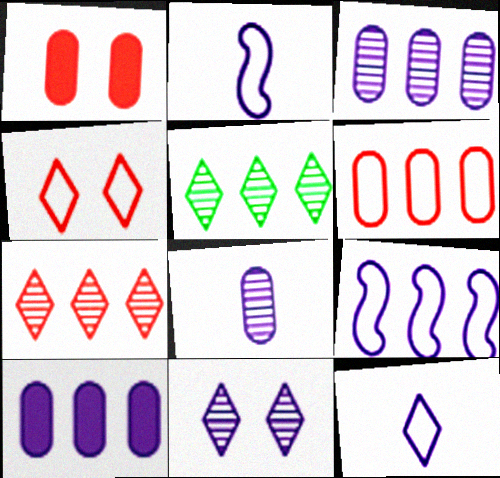[[1, 2, 5], 
[2, 10, 11]]